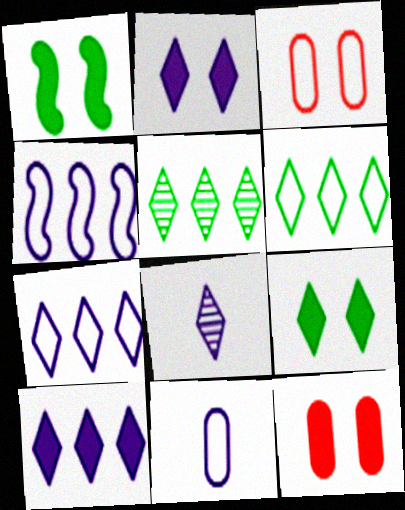[[1, 2, 12], 
[2, 7, 8]]